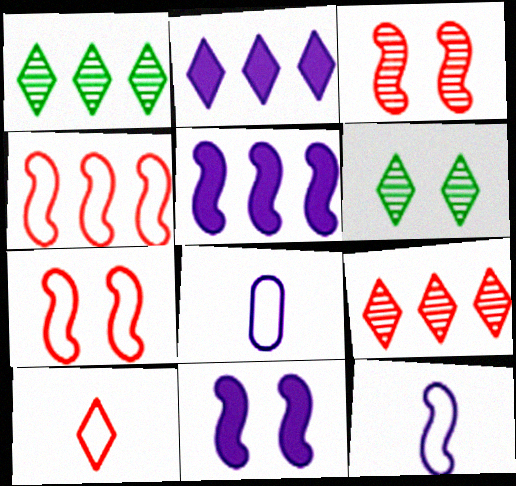[[2, 6, 10]]